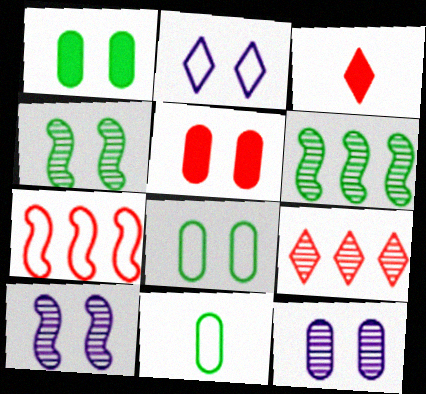[[2, 4, 5], 
[2, 7, 11], 
[5, 8, 12]]